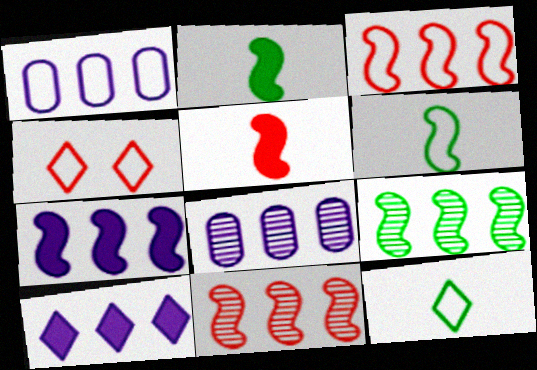[[1, 4, 6], 
[2, 4, 8], 
[3, 7, 9]]